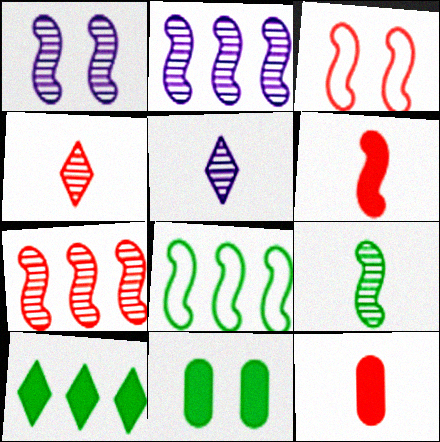[[1, 6, 8], 
[1, 7, 9], 
[3, 6, 7]]